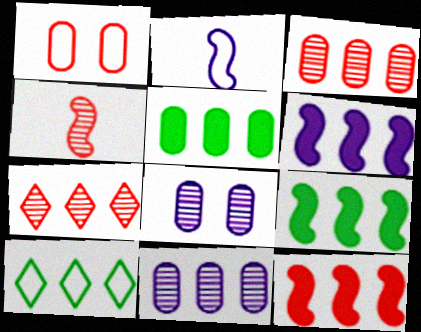[[1, 2, 10], 
[3, 6, 10], 
[6, 9, 12], 
[10, 11, 12]]